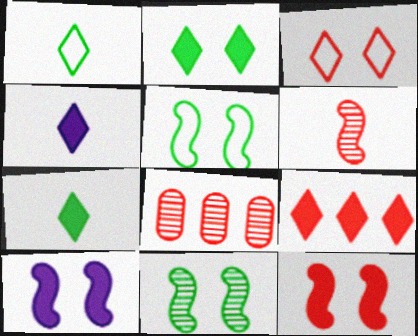[[1, 8, 10], 
[2, 4, 9], 
[4, 5, 8]]